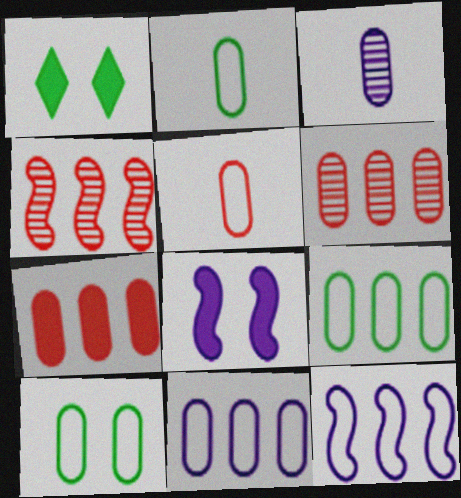[[2, 9, 10], 
[3, 7, 10], 
[5, 10, 11]]